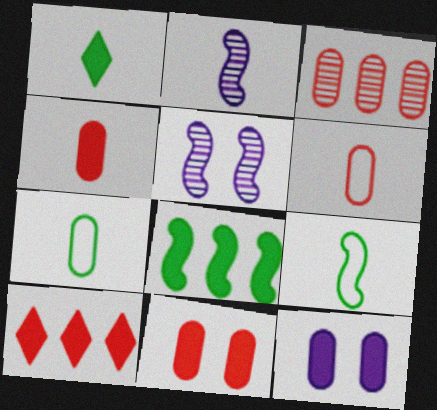[[1, 2, 6], 
[3, 6, 11], 
[3, 7, 12], 
[5, 7, 10]]